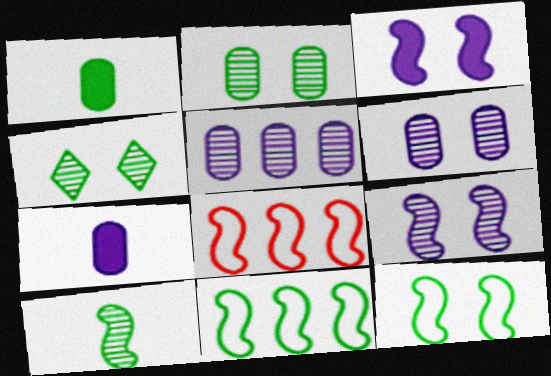[[1, 4, 11], 
[3, 8, 10], 
[4, 7, 8]]